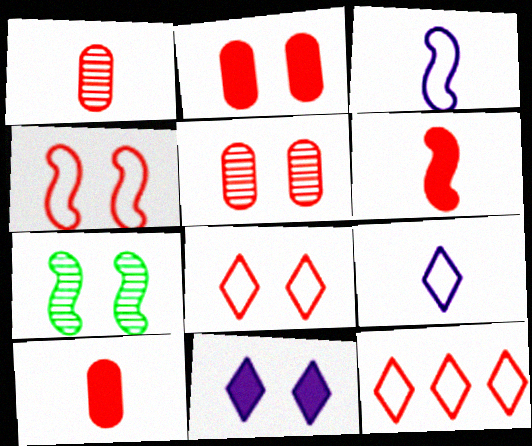[[5, 6, 12]]